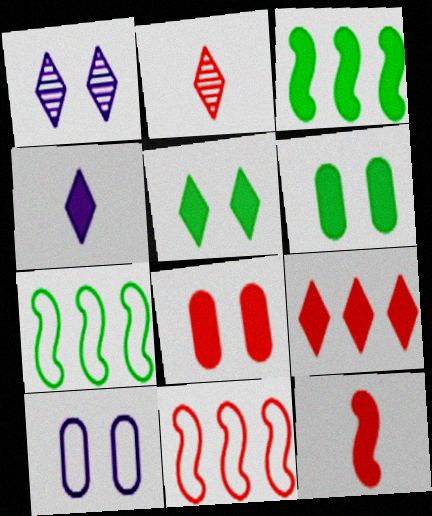[[2, 3, 10], 
[2, 8, 11], 
[3, 4, 8], 
[4, 5, 9], 
[8, 9, 12]]